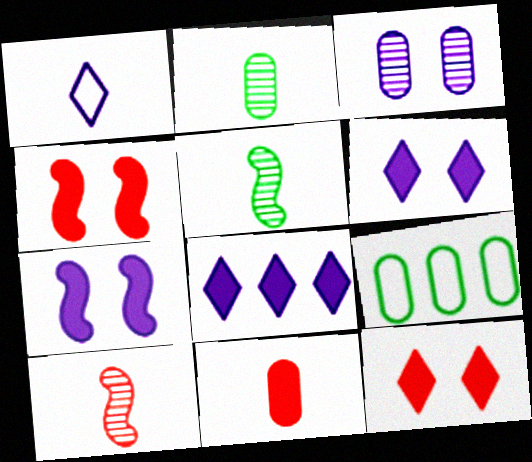[[1, 5, 11], 
[3, 9, 11], 
[6, 9, 10]]